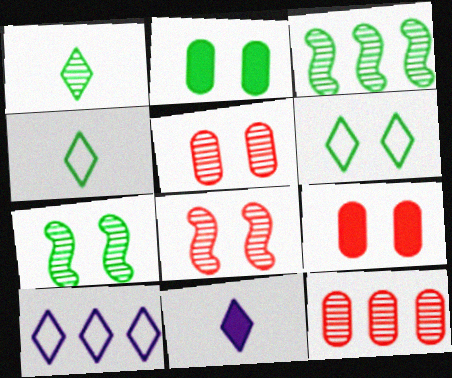[[2, 3, 4], 
[2, 6, 7]]